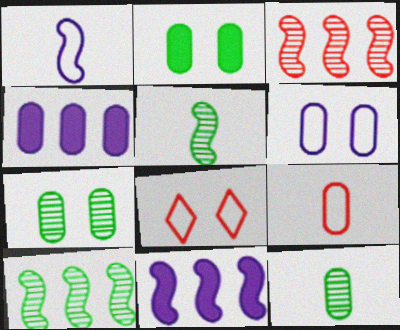[[4, 5, 8], 
[4, 7, 9], 
[8, 11, 12]]